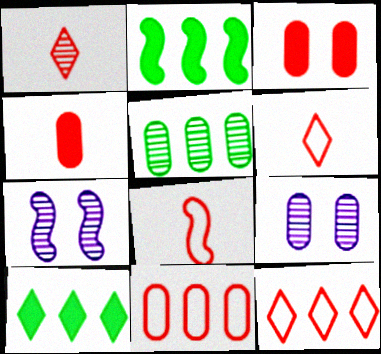[[1, 4, 8], 
[1, 5, 7], 
[2, 6, 9], 
[2, 7, 8], 
[8, 9, 10]]